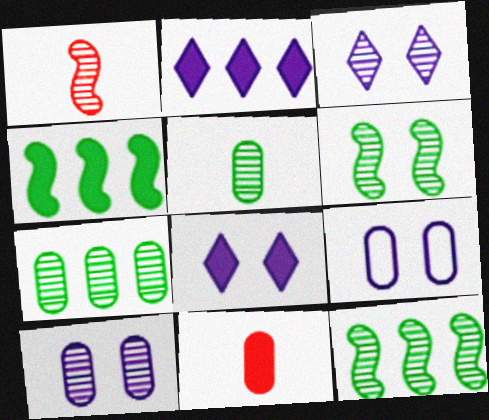[[1, 3, 7], 
[4, 8, 11], 
[7, 9, 11]]